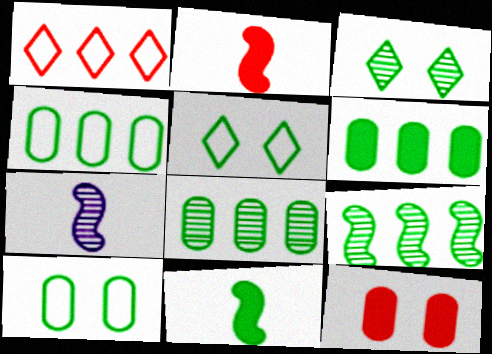[[3, 4, 11], 
[4, 6, 8], 
[5, 8, 11]]